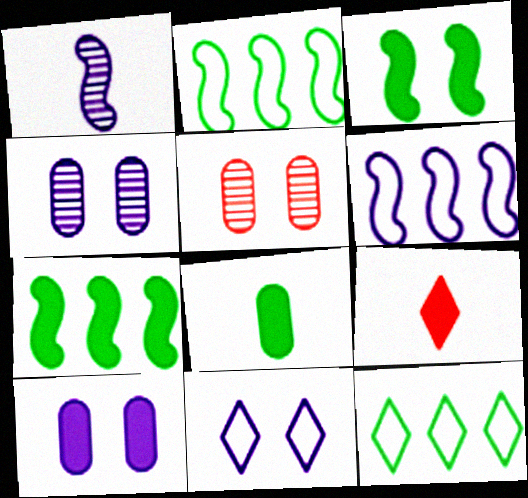[[2, 4, 9], 
[3, 5, 11], 
[7, 9, 10]]